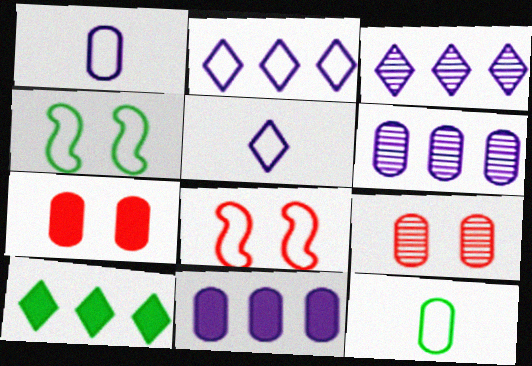[[2, 8, 12], 
[6, 7, 12], 
[9, 11, 12]]